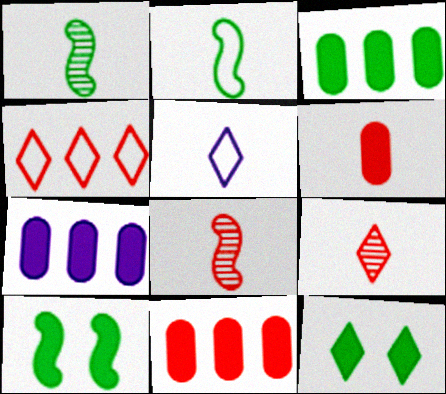[[1, 5, 6], 
[3, 7, 11]]